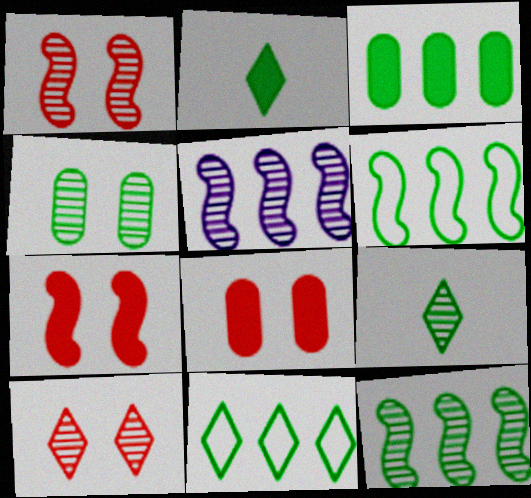[[2, 4, 6], 
[3, 11, 12], 
[4, 9, 12]]